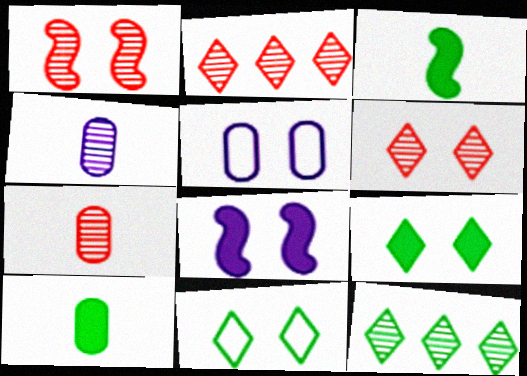[[1, 2, 7], 
[1, 4, 12], 
[1, 5, 9], 
[2, 3, 5]]